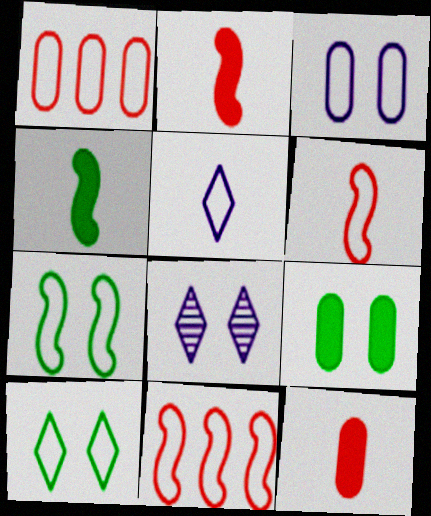[[1, 4, 8], 
[1, 5, 7]]